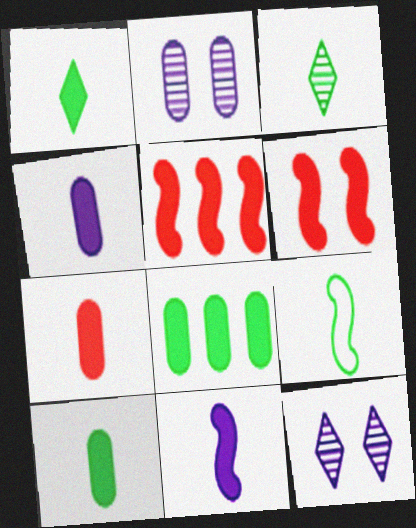[[1, 7, 11], 
[3, 9, 10], 
[4, 7, 10]]